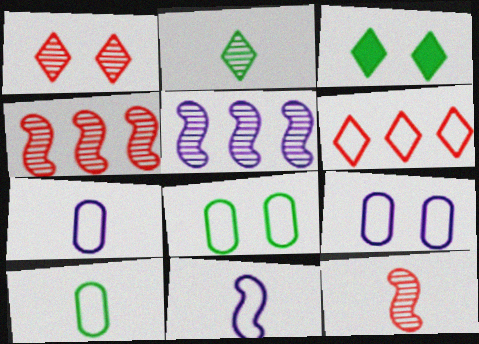[[3, 4, 7], 
[6, 8, 11]]